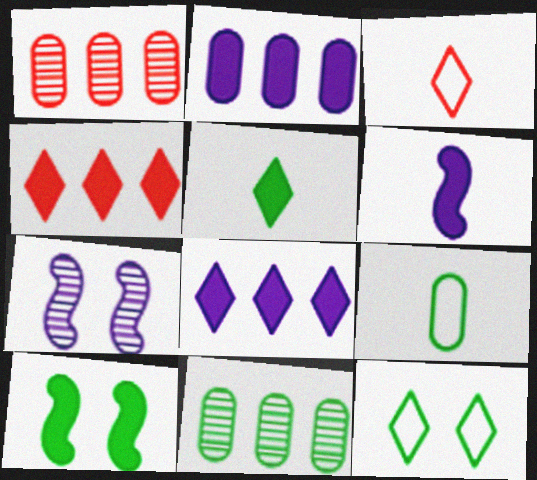[[1, 6, 12], 
[4, 7, 9]]